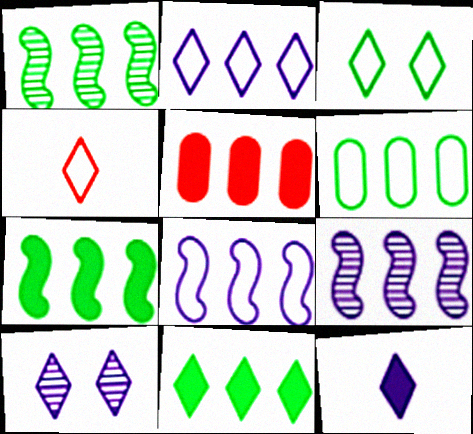[[1, 2, 5], 
[1, 6, 11], 
[2, 3, 4], 
[2, 10, 12], 
[4, 10, 11]]